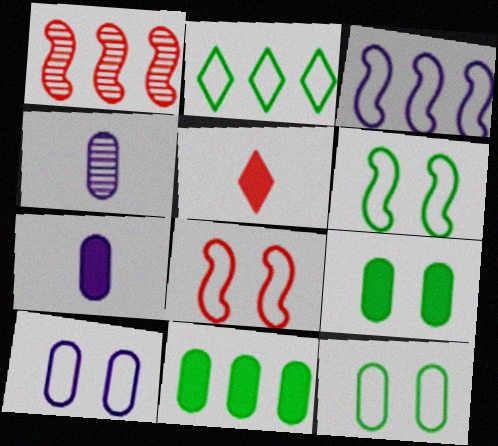[]